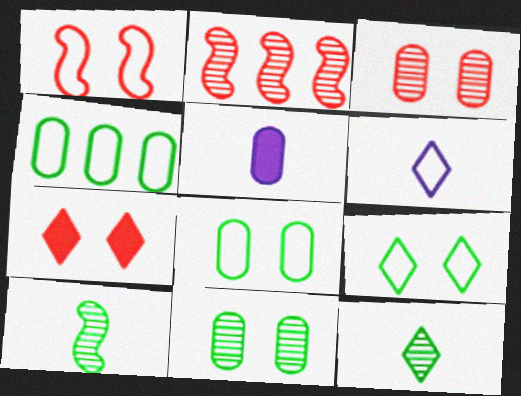[[1, 3, 7], 
[1, 4, 6], 
[2, 5, 9], 
[3, 4, 5]]